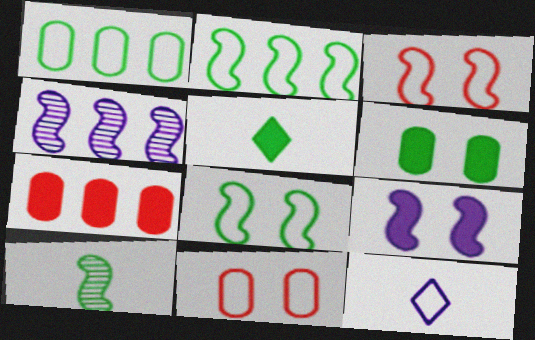[[1, 3, 12], 
[2, 11, 12], 
[4, 5, 11], 
[5, 7, 9]]